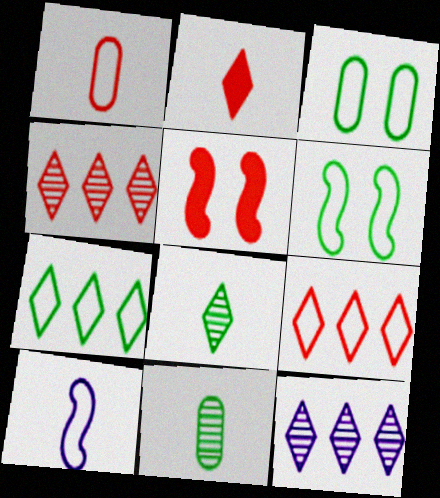[[1, 4, 5], 
[2, 10, 11], 
[3, 9, 10]]